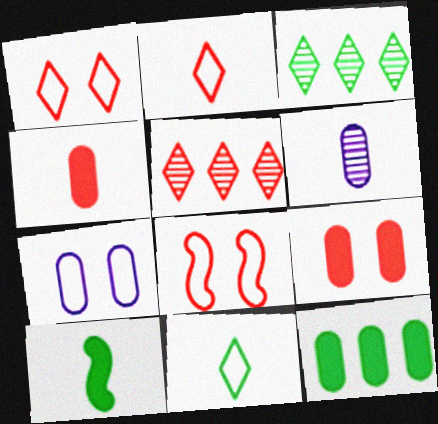[[2, 6, 10], 
[4, 5, 8], 
[5, 7, 10]]